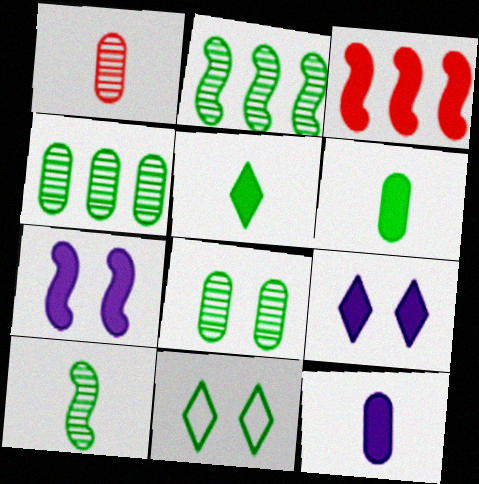[[2, 6, 11], 
[3, 6, 9]]